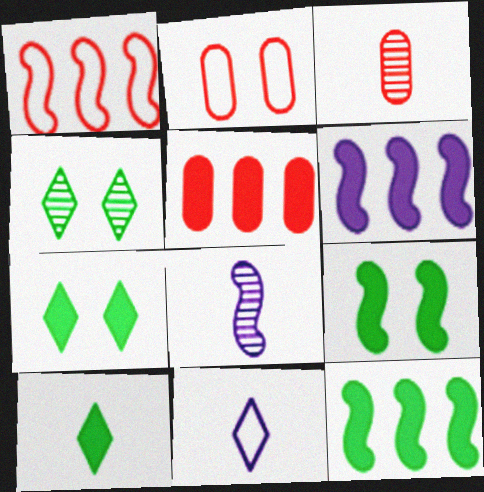[[1, 8, 9], 
[2, 3, 5]]